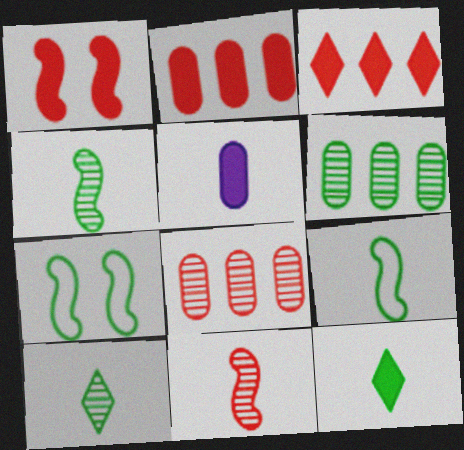[[6, 7, 12]]